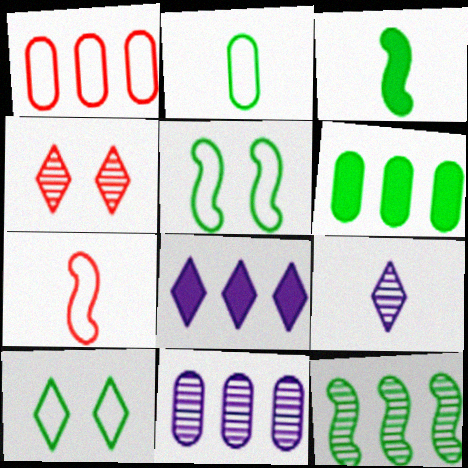[[1, 6, 11], 
[1, 8, 12], 
[3, 5, 12]]